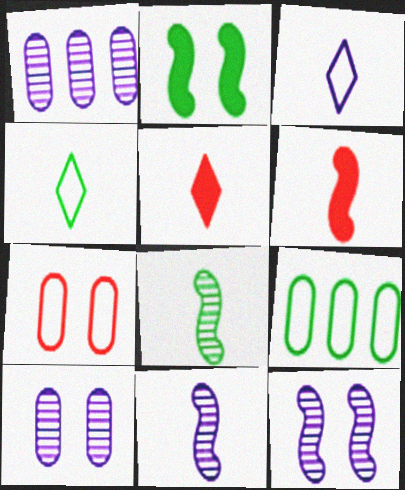[[5, 9, 12]]